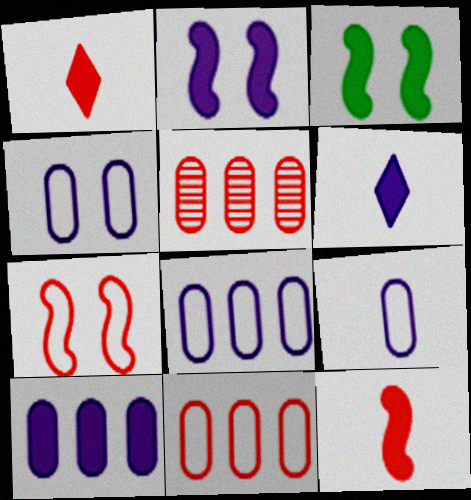[[1, 3, 10], 
[1, 5, 7], 
[2, 6, 10], 
[4, 8, 9]]